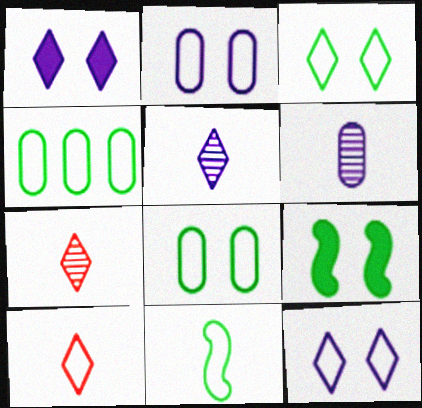[[3, 4, 11]]